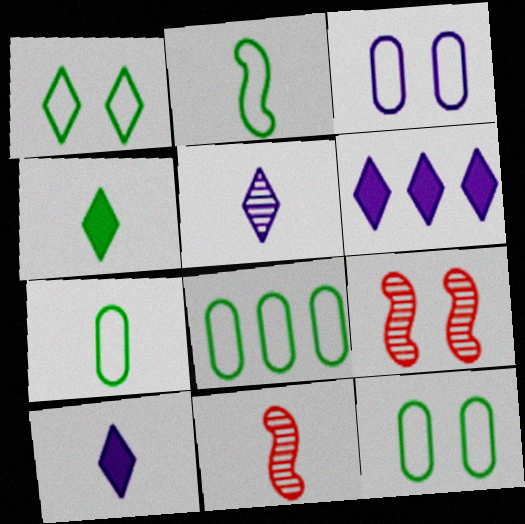[[1, 2, 8], 
[6, 7, 9], 
[6, 11, 12], 
[7, 8, 12], 
[7, 10, 11], 
[8, 9, 10]]